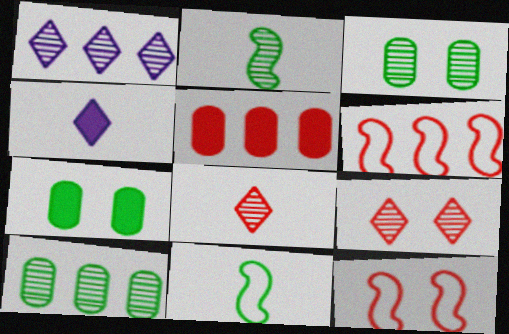[[3, 4, 6], 
[4, 10, 12], 
[5, 8, 12]]